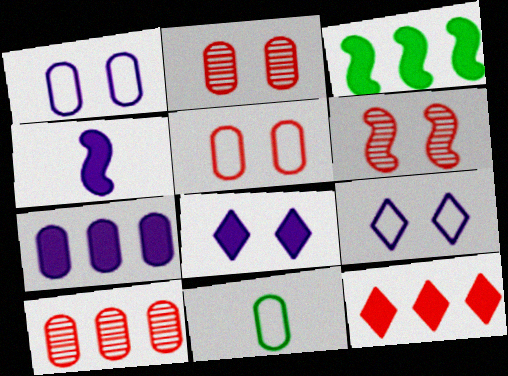[[2, 7, 11], 
[3, 7, 12], 
[4, 7, 8]]